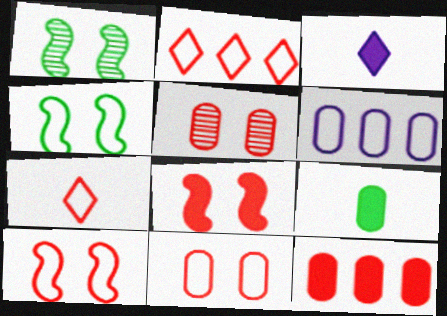[[4, 6, 7], 
[5, 6, 9]]